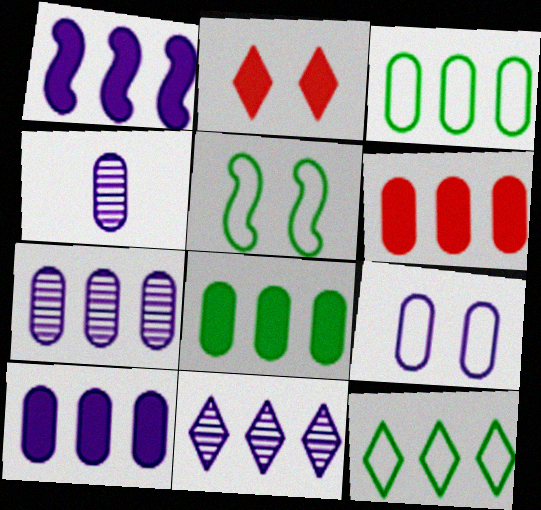[[3, 6, 7], 
[4, 9, 10], 
[6, 8, 10]]